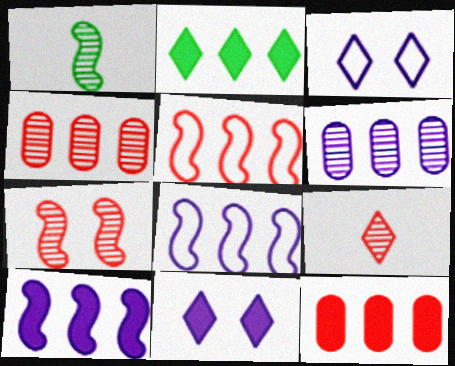[[1, 3, 12], 
[2, 3, 9], 
[2, 4, 8], 
[2, 5, 6], 
[2, 10, 12], 
[4, 7, 9]]